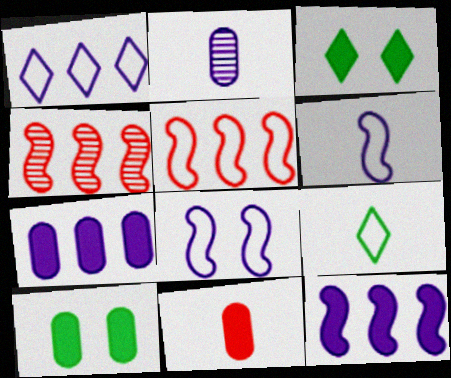[[2, 3, 5], 
[3, 11, 12], 
[7, 10, 11]]